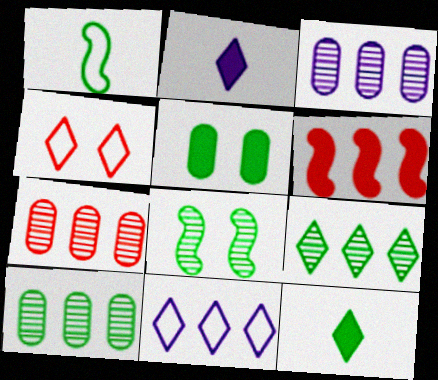[[1, 5, 9], 
[2, 4, 9], 
[2, 5, 6], 
[3, 7, 10], 
[6, 10, 11]]